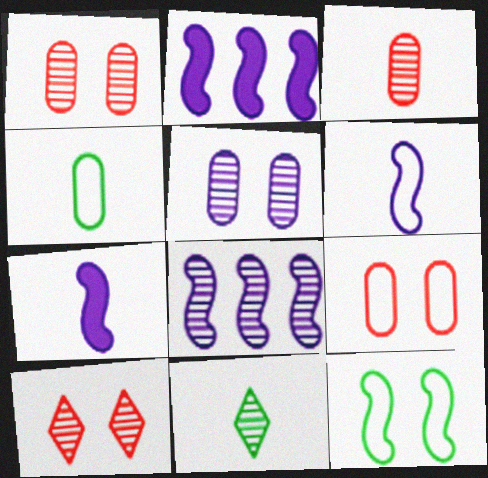[[1, 8, 11], 
[2, 4, 10], 
[2, 9, 11]]